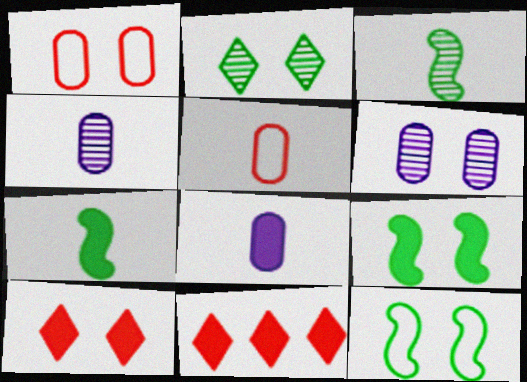[[4, 11, 12], 
[6, 10, 12], 
[8, 9, 11]]